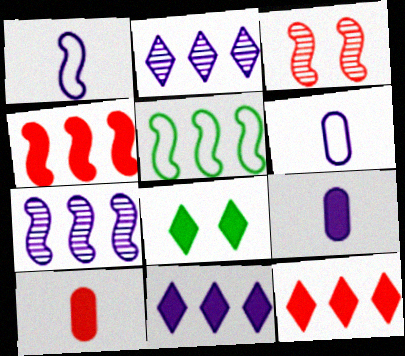[[4, 5, 7], 
[4, 8, 9]]